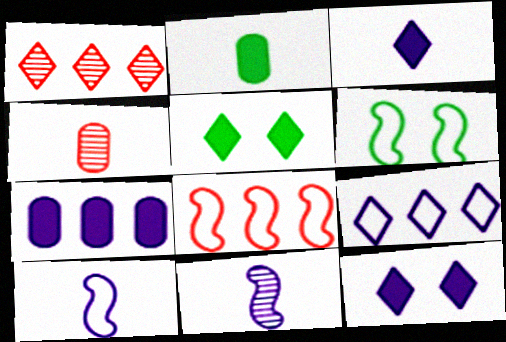[[6, 8, 10]]